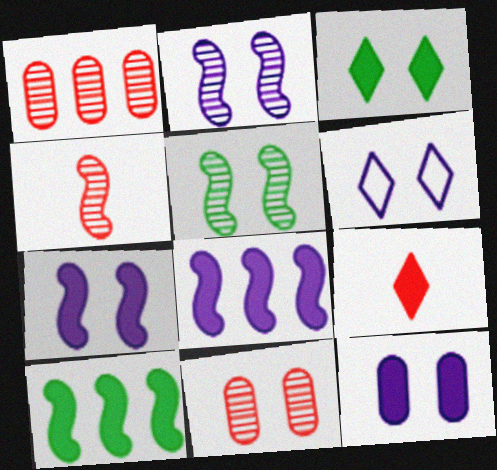[[2, 6, 12], 
[9, 10, 12]]